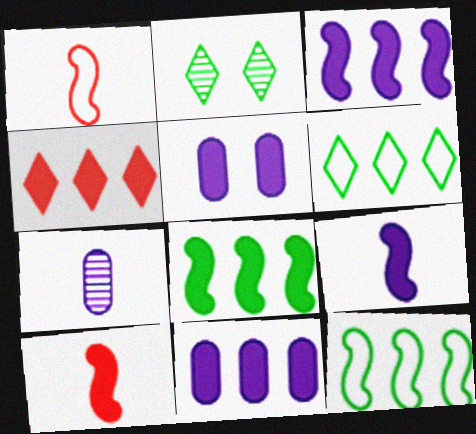[[1, 2, 11], 
[4, 8, 11]]